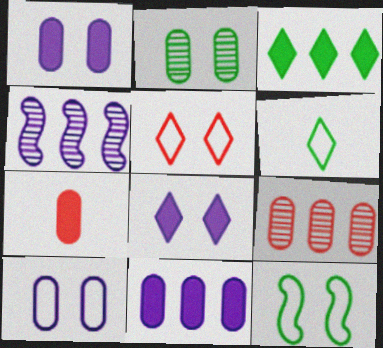[[5, 10, 12]]